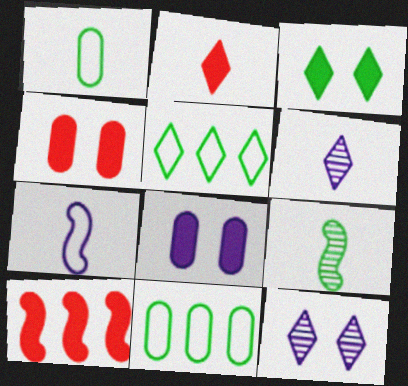[[1, 10, 12], 
[2, 4, 10], 
[2, 5, 12], 
[3, 9, 11]]